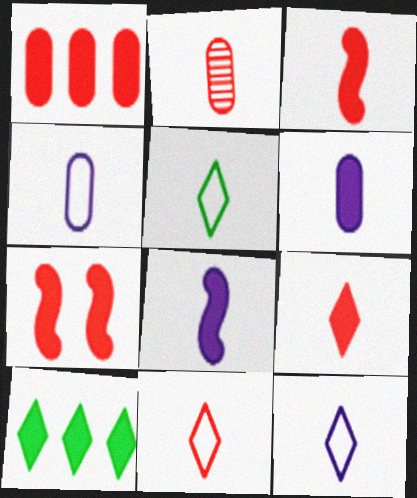[[1, 7, 9], 
[2, 3, 11], 
[2, 5, 8], 
[5, 11, 12], 
[6, 7, 10]]